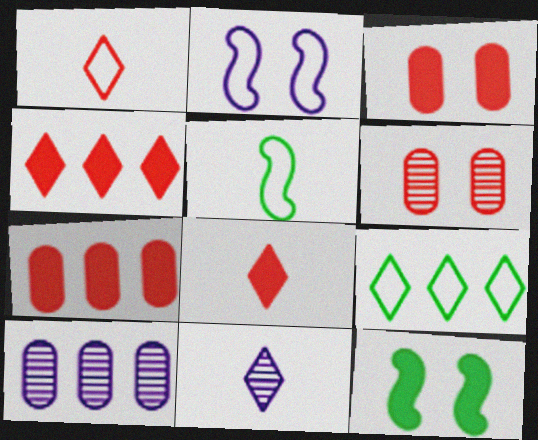[[1, 10, 12]]